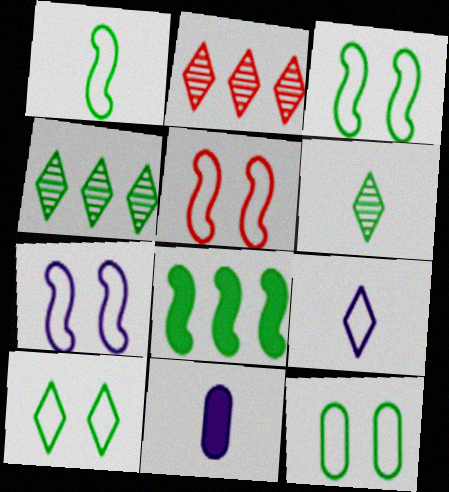[[2, 3, 11], 
[3, 5, 7], 
[3, 10, 12], 
[4, 5, 11], 
[6, 8, 12]]